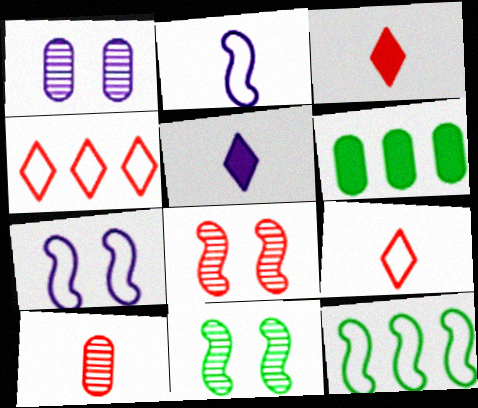[[1, 3, 12]]